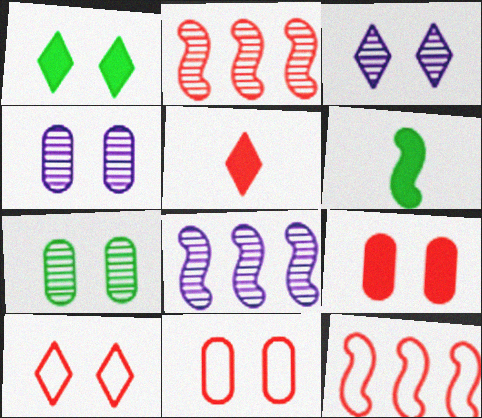[[1, 3, 10], 
[2, 5, 11]]